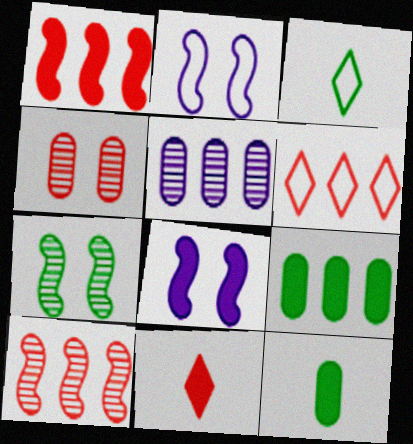[[3, 7, 9], 
[8, 9, 11]]